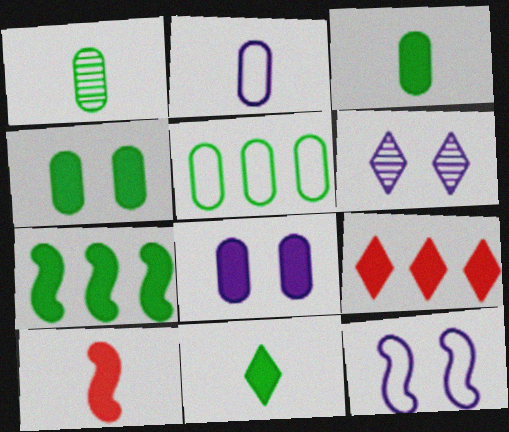[[1, 4, 5], 
[1, 9, 12], 
[4, 7, 11], 
[5, 6, 10], 
[6, 8, 12]]